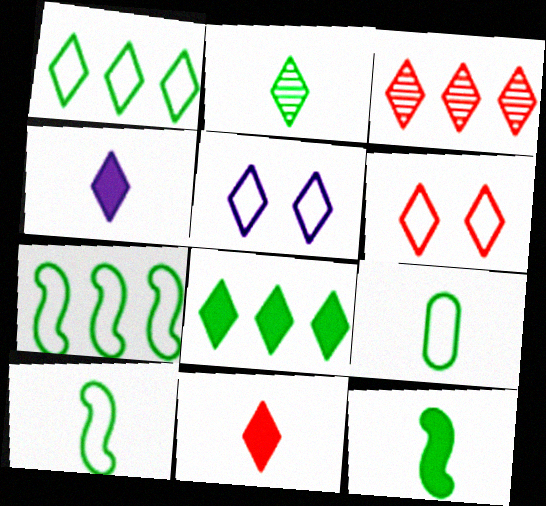[[2, 9, 12], 
[3, 6, 11]]